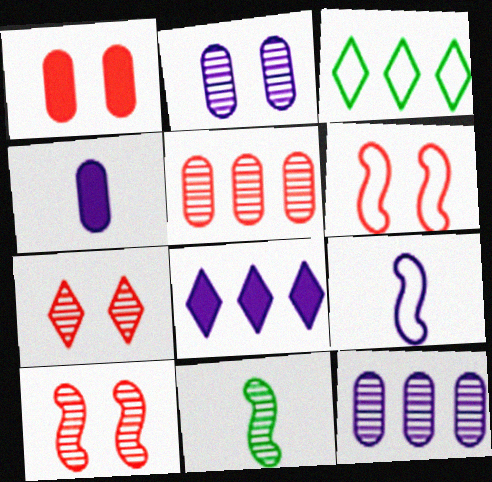[[1, 6, 7], 
[2, 8, 9], 
[3, 4, 10], 
[7, 11, 12]]